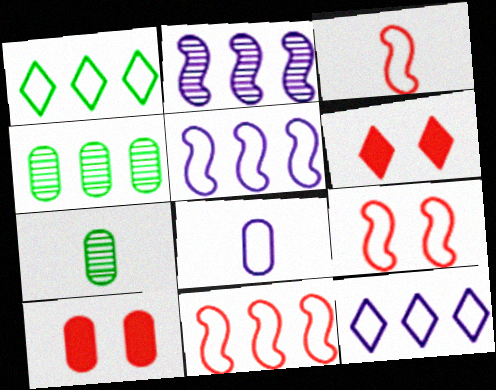[[1, 8, 9], 
[3, 9, 11], 
[4, 8, 10], 
[5, 6, 7]]